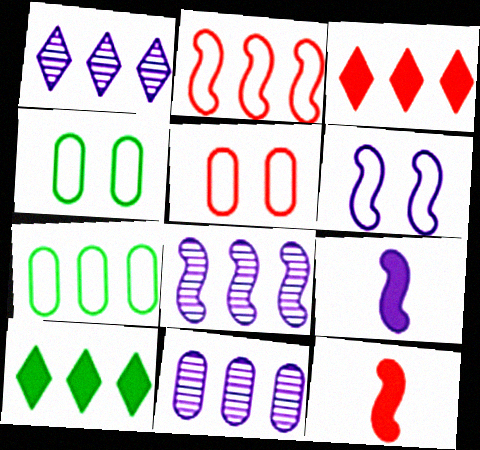[[1, 4, 12], 
[1, 8, 11], 
[2, 10, 11], 
[3, 7, 8], 
[6, 8, 9]]